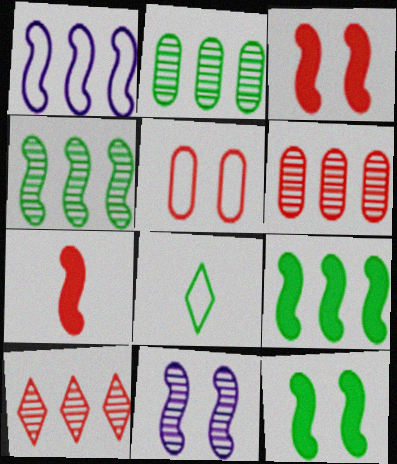[[1, 5, 8], 
[2, 8, 12], 
[5, 7, 10]]